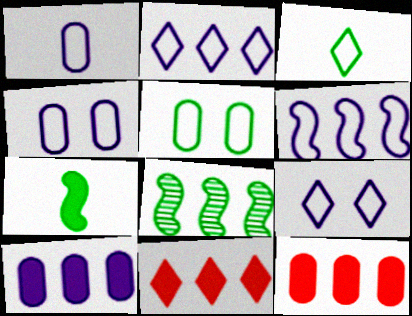[[1, 6, 9], 
[2, 8, 12]]